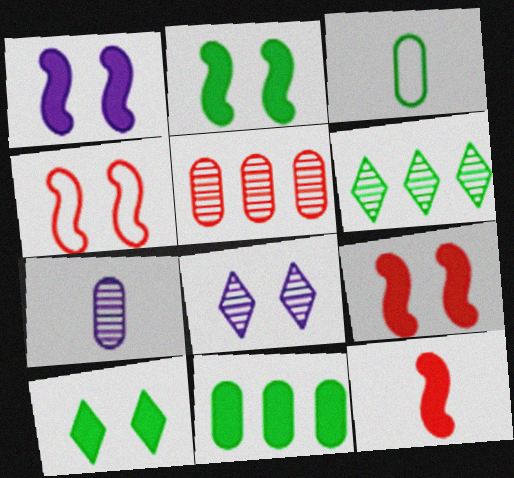[[1, 2, 9], 
[2, 3, 6]]